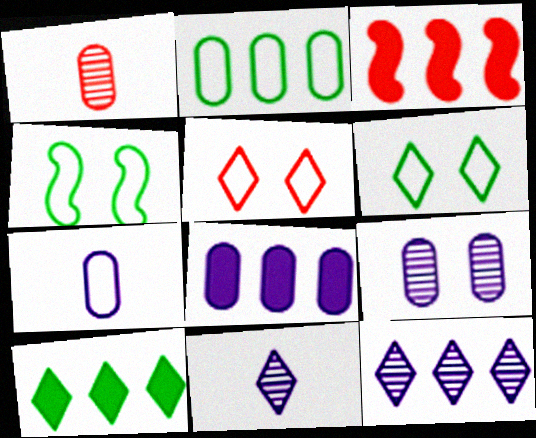[[1, 3, 5], 
[2, 3, 12], 
[3, 8, 10], 
[5, 10, 11], 
[7, 8, 9]]